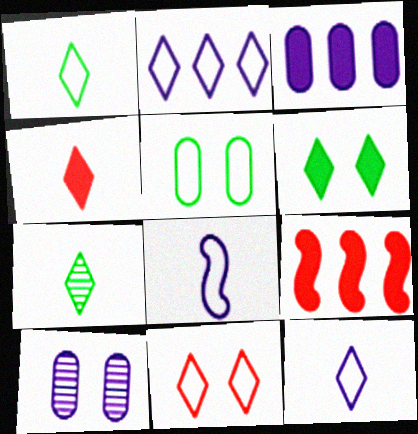[[1, 2, 11], 
[1, 9, 10], 
[4, 7, 12]]